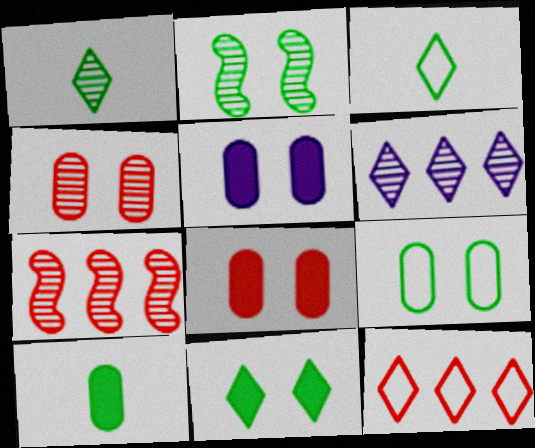[[2, 9, 11], 
[3, 5, 7], 
[4, 5, 9]]